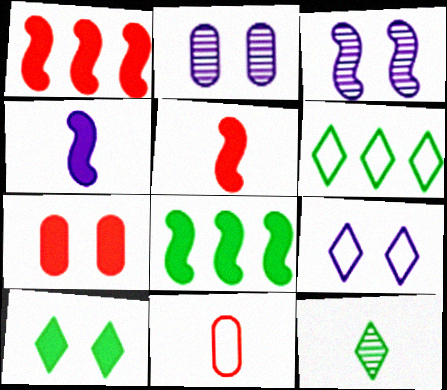[[2, 5, 6], 
[4, 11, 12], 
[6, 10, 12]]